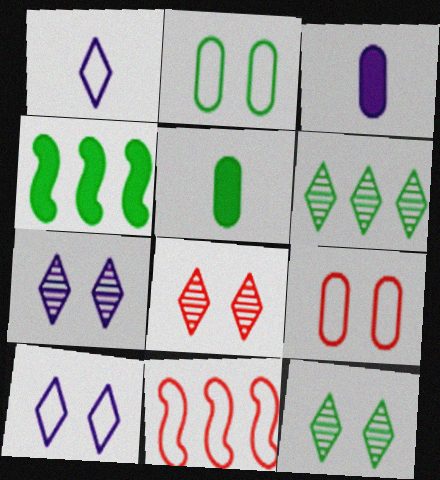[[1, 2, 11], 
[3, 11, 12], 
[5, 7, 11], 
[7, 8, 12]]